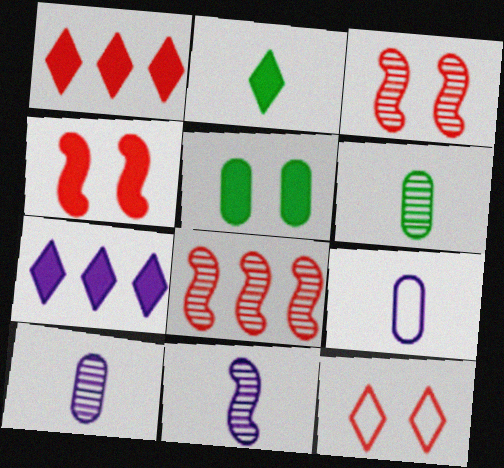[]